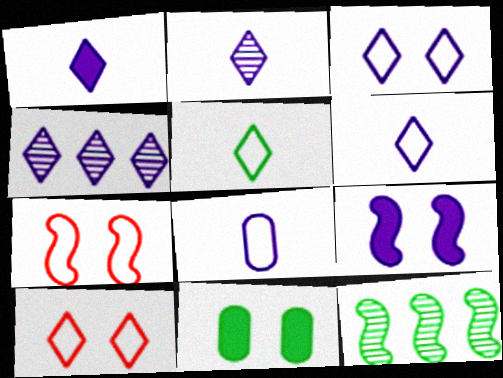[[1, 2, 6], 
[1, 3, 4], 
[4, 8, 9], 
[5, 11, 12]]